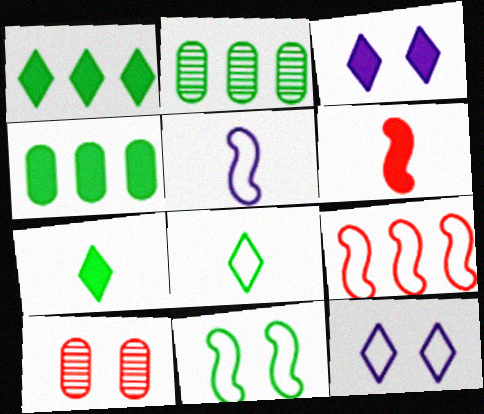[[1, 5, 10], 
[2, 6, 12], 
[2, 7, 11], 
[3, 4, 6], 
[3, 10, 11], 
[5, 9, 11]]